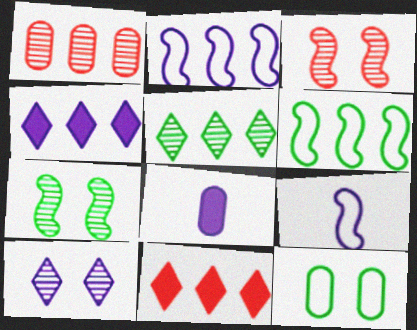[[1, 4, 6], 
[1, 8, 12], 
[2, 8, 10]]